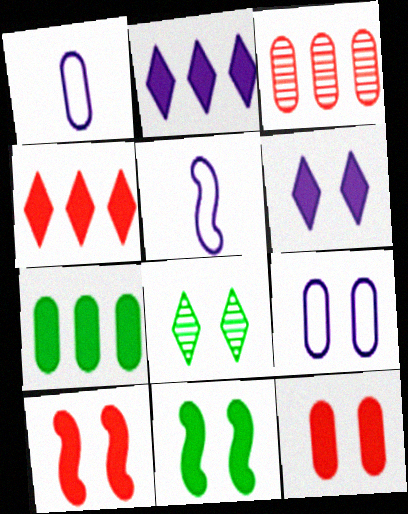[[6, 11, 12], 
[8, 9, 10]]